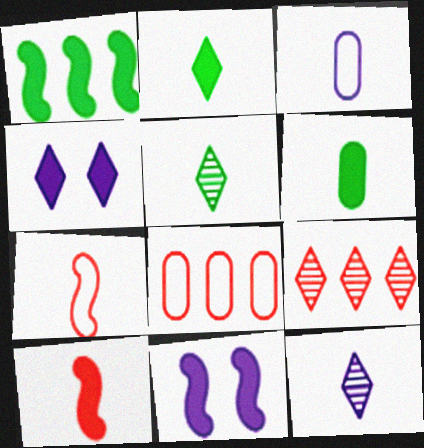[[1, 10, 11], 
[3, 5, 10], 
[5, 8, 11], 
[6, 7, 12]]